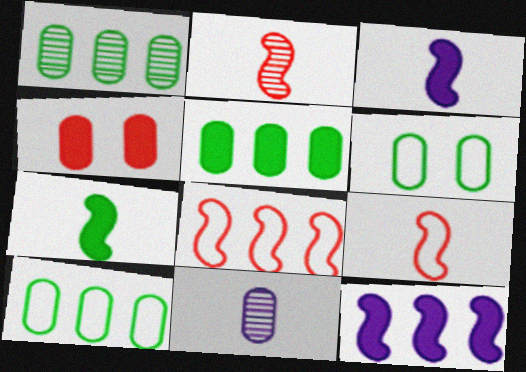[[1, 5, 10], 
[4, 10, 11]]